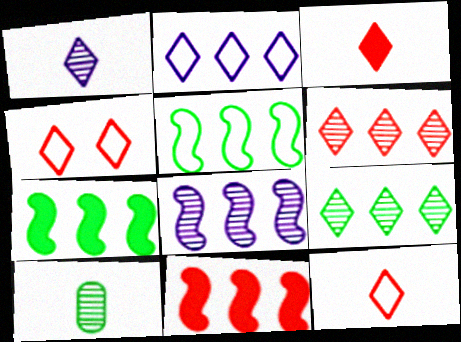[[3, 4, 6], 
[5, 8, 11]]